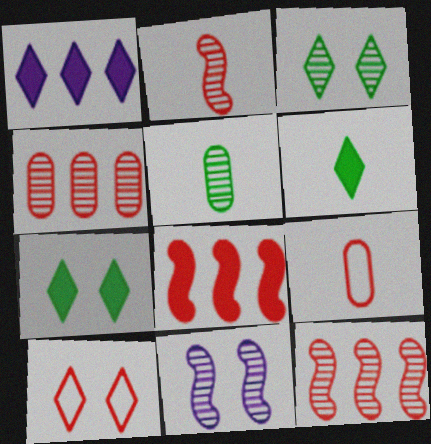[]